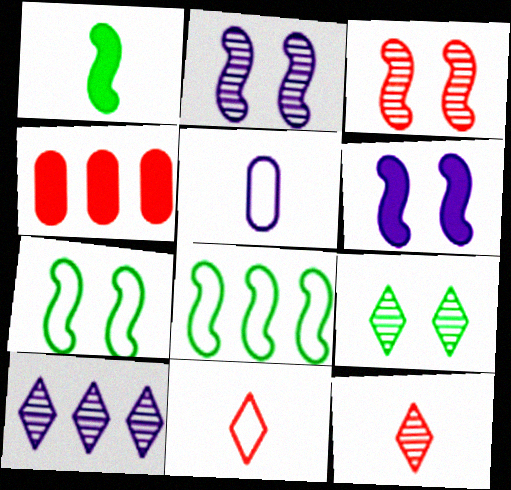[[1, 5, 12], 
[3, 4, 11], 
[3, 6, 7], 
[4, 8, 10], 
[5, 6, 10], 
[9, 10, 12]]